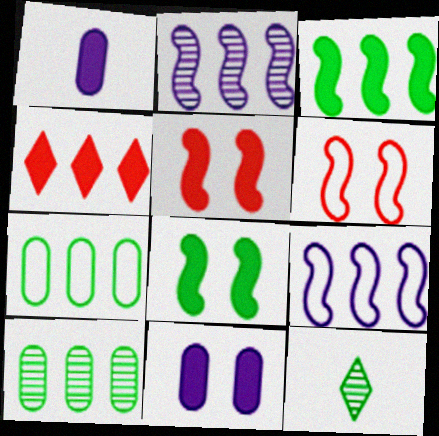[[1, 4, 8], 
[2, 4, 7], 
[4, 9, 10], 
[7, 8, 12]]